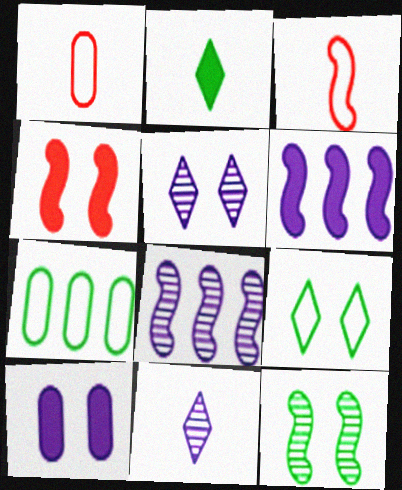[[2, 7, 12], 
[3, 6, 12], 
[4, 7, 11]]